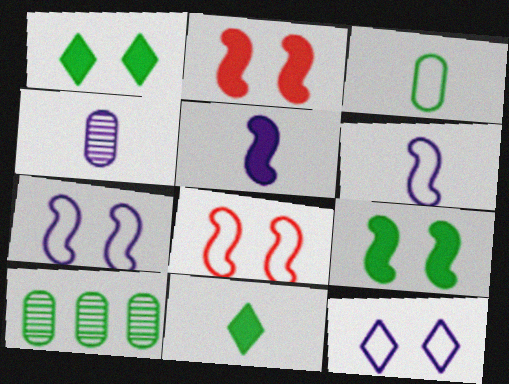[]